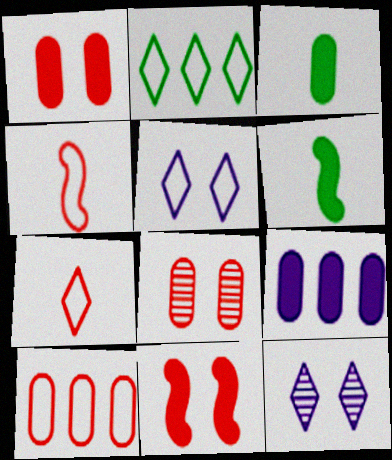[[1, 3, 9], 
[2, 5, 7], 
[6, 10, 12]]